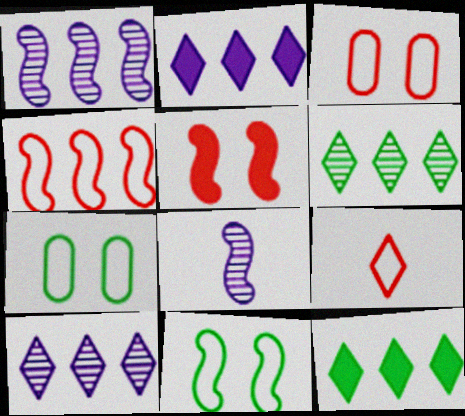[[3, 4, 9], 
[3, 8, 12]]